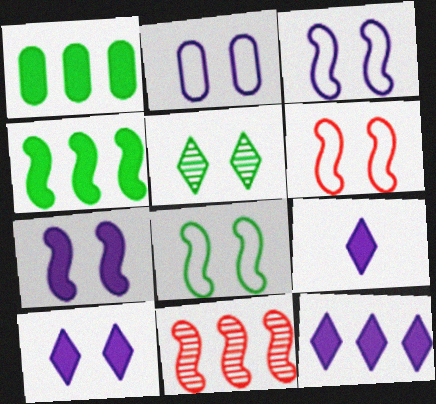[[3, 6, 8], 
[9, 10, 12]]